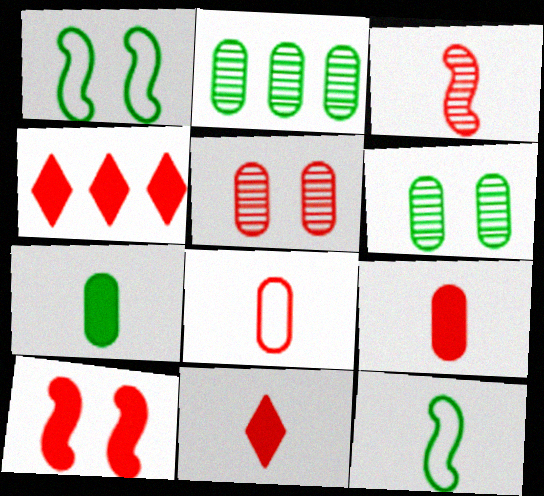[[3, 8, 11], 
[4, 9, 10]]